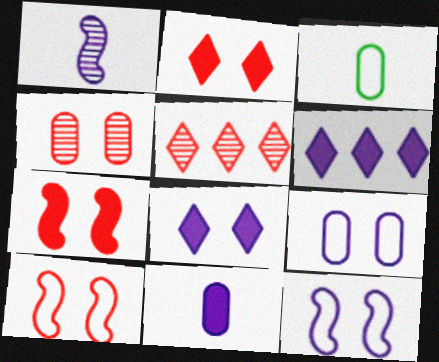[[1, 6, 9], 
[2, 4, 10]]